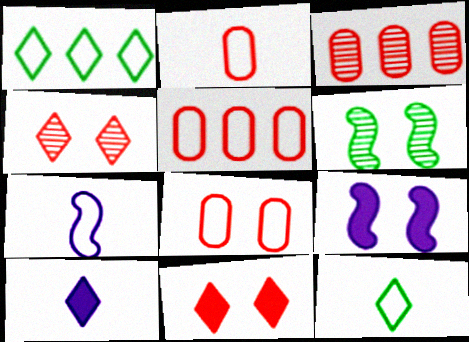[[1, 4, 10], 
[1, 7, 8], 
[2, 5, 8], 
[2, 7, 12], 
[3, 9, 12], 
[5, 6, 10]]